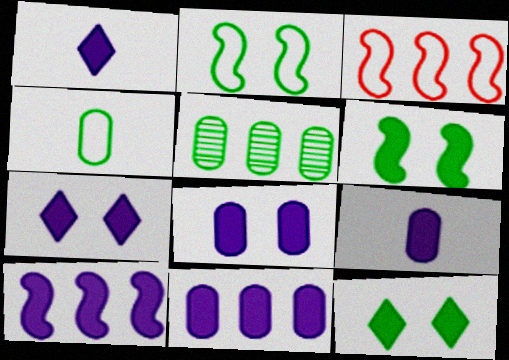[[1, 8, 10], 
[7, 9, 10], 
[8, 9, 11]]